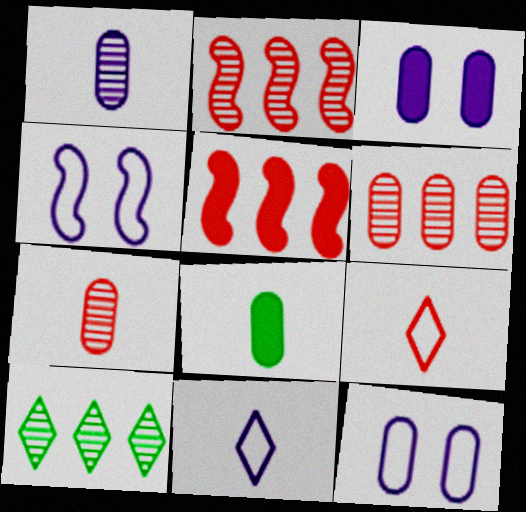[[6, 8, 12]]